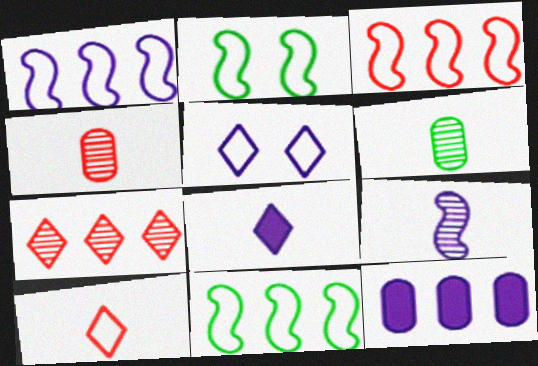[[1, 3, 11], 
[5, 9, 12], 
[7, 11, 12]]